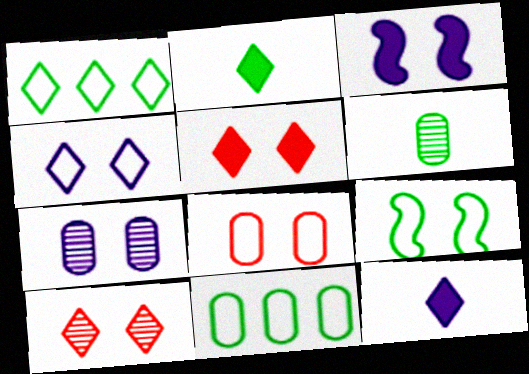[[1, 10, 12], 
[3, 4, 7], 
[4, 8, 9], 
[5, 7, 9]]